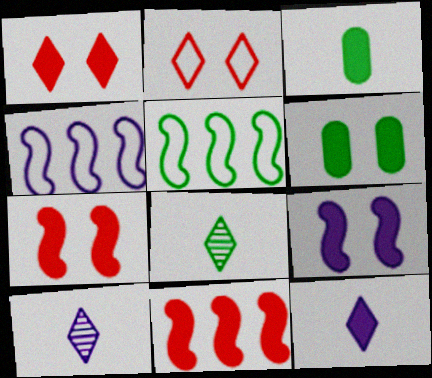[[1, 6, 9], 
[5, 6, 8], 
[6, 11, 12]]